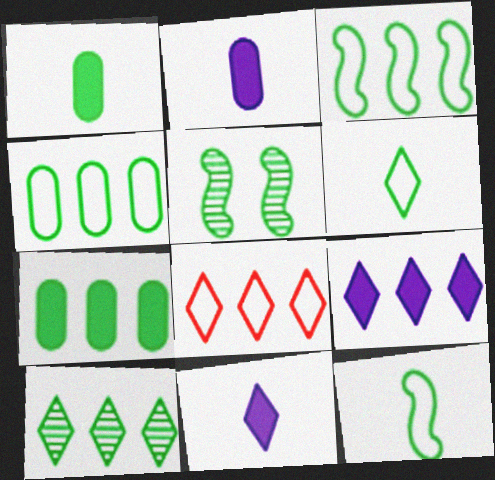[[2, 5, 8], 
[3, 7, 10], 
[5, 6, 7], 
[8, 9, 10]]